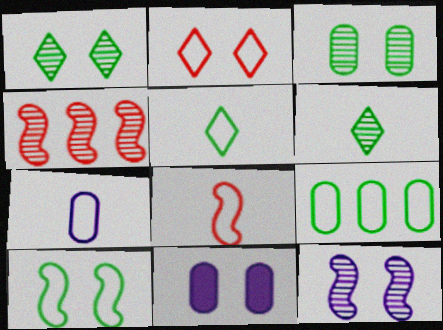[[4, 5, 11], 
[5, 7, 8], 
[5, 9, 10]]